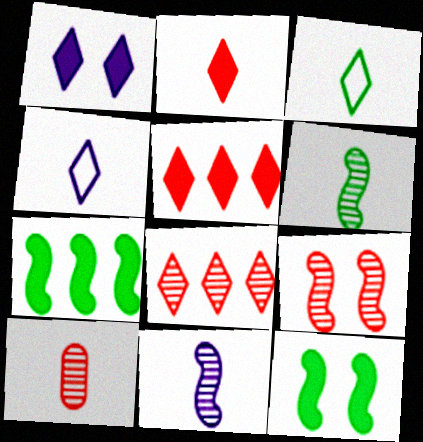[[1, 3, 8], 
[8, 9, 10]]